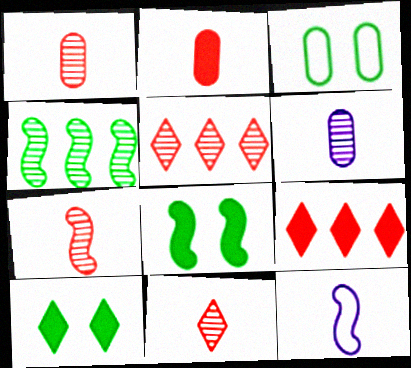[[1, 7, 11]]